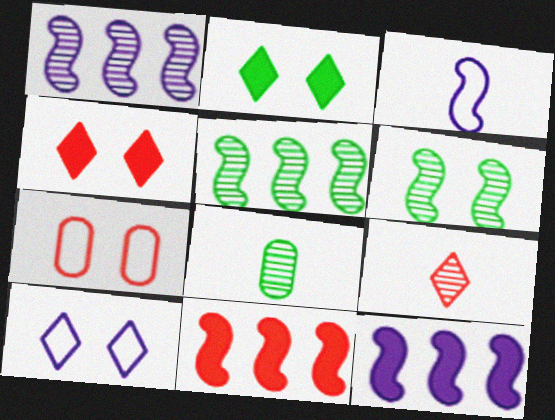[[3, 6, 11], 
[7, 9, 11], 
[8, 10, 11]]